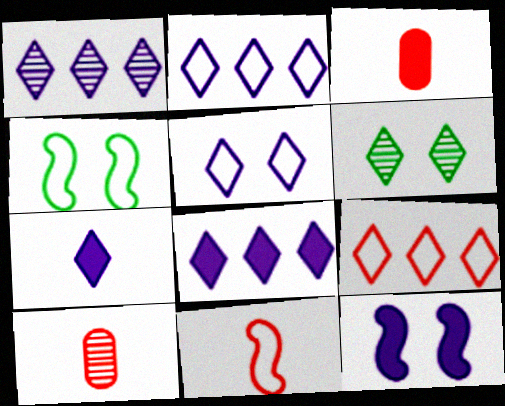[[1, 2, 8], 
[1, 3, 4], 
[1, 5, 7], 
[4, 8, 10], 
[6, 7, 9]]